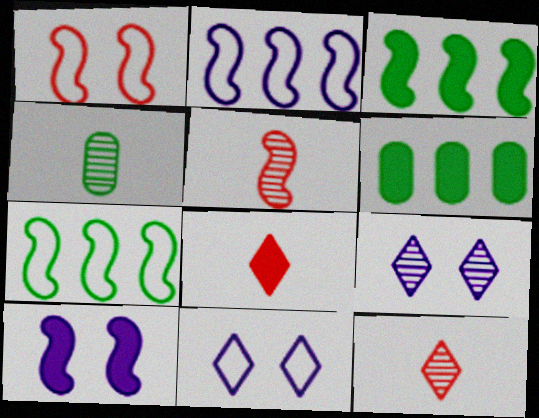[[5, 6, 11], 
[5, 7, 10], 
[6, 8, 10]]